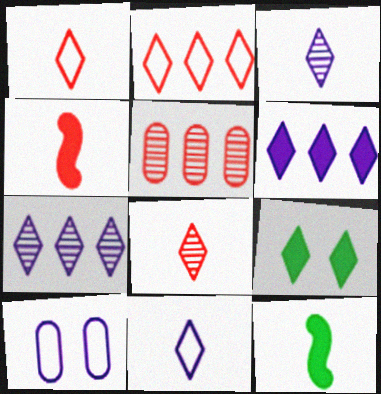[[1, 7, 9], 
[2, 3, 9]]